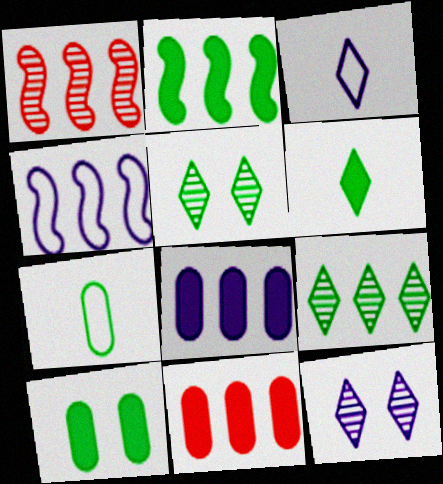[[1, 2, 4], 
[1, 3, 10], 
[2, 5, 7], 
[2, 6, 10], 
[4, 9, 11]]